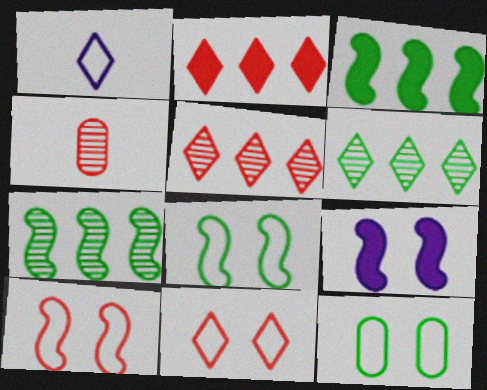[[2, 4, 10]]